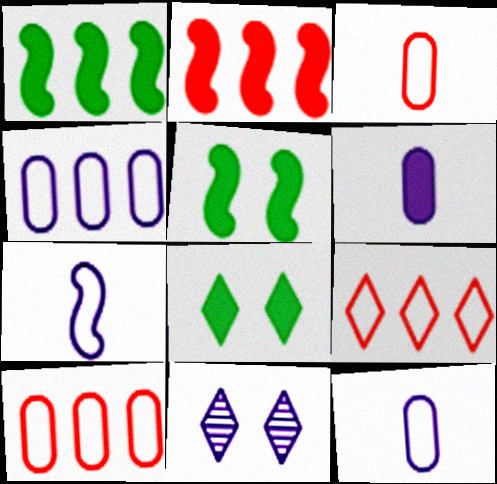[[1, 3, 11], 
[2, 6, 8]]